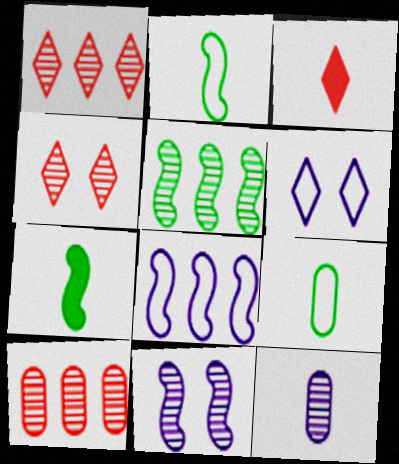[[2, 3, 12], 
[4, 5, 12], 
[6, 7, 10]]